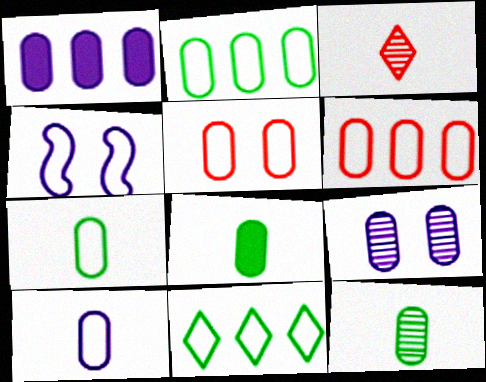[[1, 5, 12], 
[1, 9, 10], 
[2, 5, 10], 
[6, 8, 9], 
[7, 8, 12]]